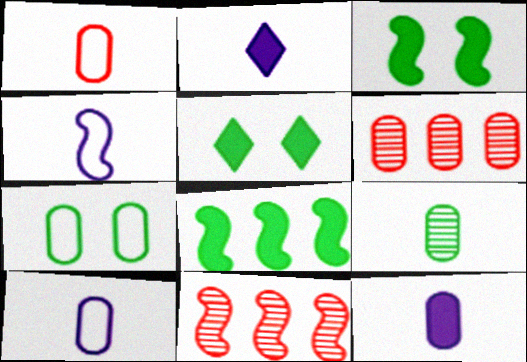[[1, 9, 12], 
[2, 7, 11], 
[3, 4, 11], 
[4, 5, 6], 
[5, 10, 11], 
[6, 7, 12]]